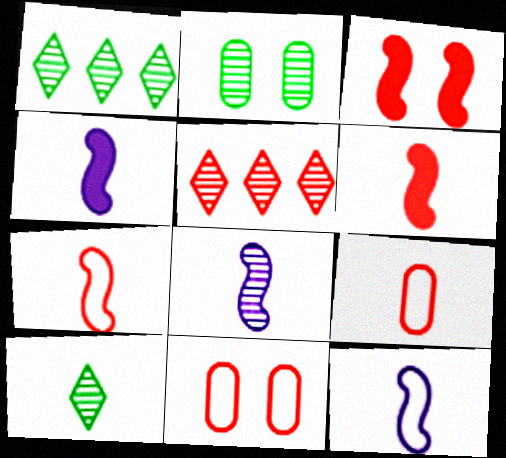[[1, 4, 11], 
[2, 5, 8], 
[3, 5, 9], 
[4, 8, 12], 
[4, 9, 10], 
[5, 6, 11]]